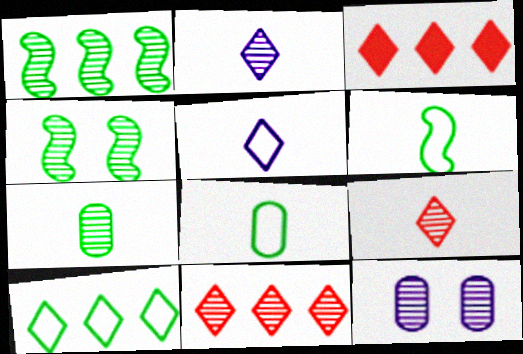[[1, 9, 12], 
[3, 6, 12]]